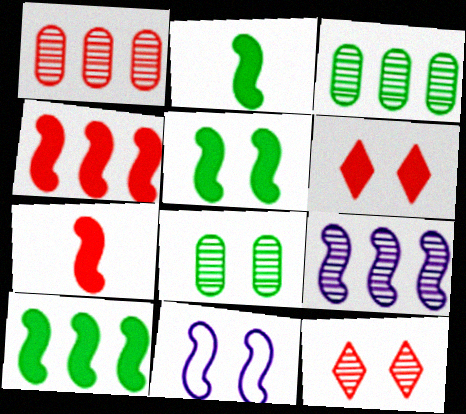[[2, 5, 10], 
[6, 8, 11]]